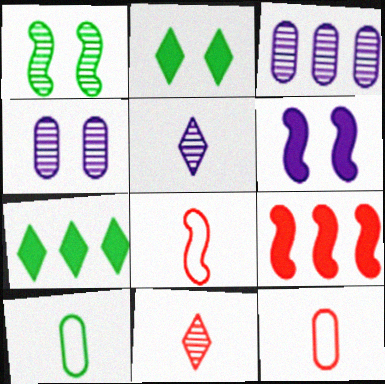[[1, 3, 11], 
[1, 7, 10], 
[2, 3, 8], 
[4, 7, 8]]